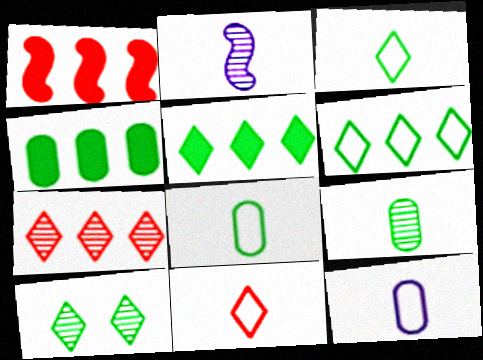[[1, 10, 12], 
[3, 5, 10]]